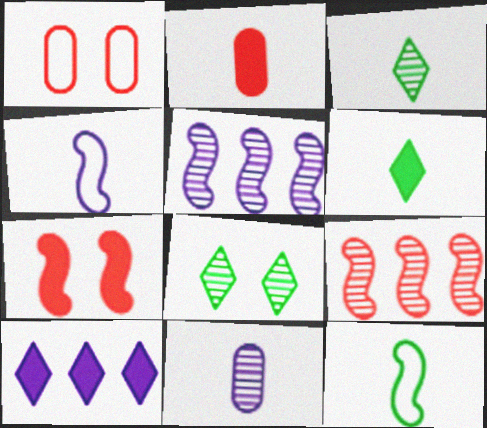[[1, 5, 6], 
[2, 3, 4], 
[5, 7, 12], 
[8, 9, 11]]